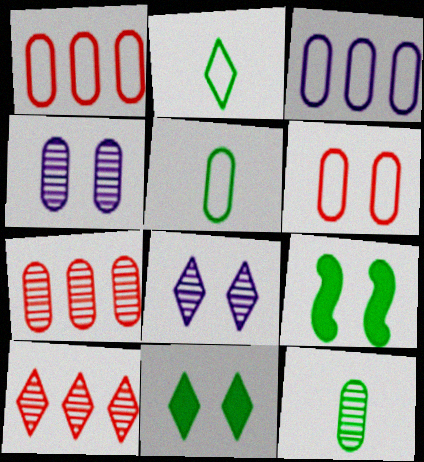[[3, 5, 6], 
[4, 7, 12], 
[6, 8, 9]]